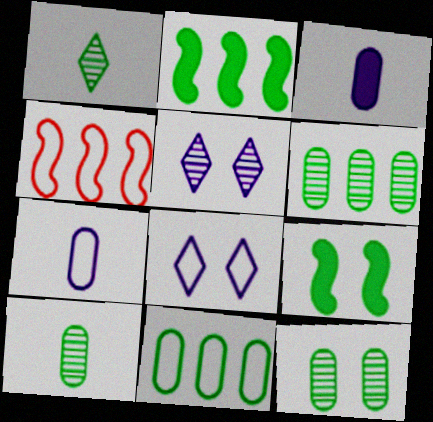[[1, 9, 11], 
[6, 10, 12]]